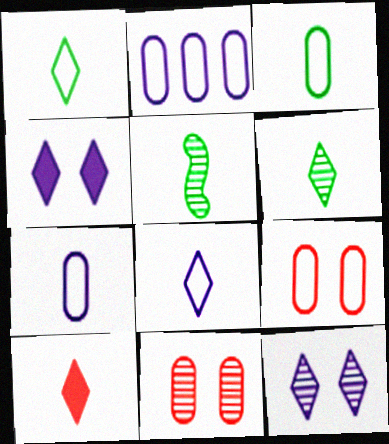[[2, 3, 9], 
[5, 7, 10], 
[6, 8, 10]]